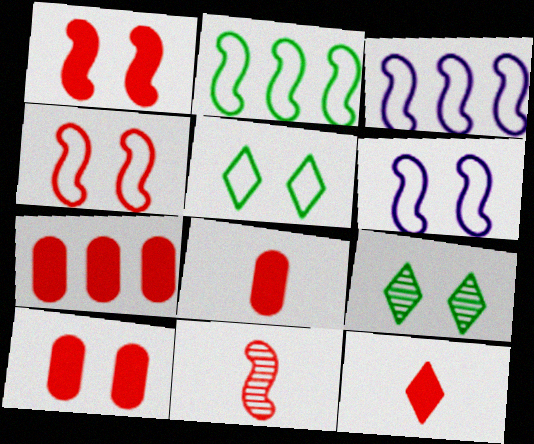[[1, 7, 12], 
[3, 8, 9], 
[6, 9, 10], 
[7, 8, 10]]